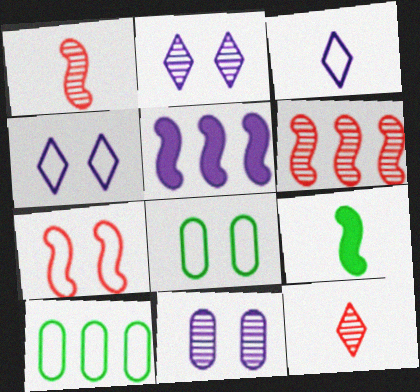[[3, 5, 11], 
[3, 7, 10], 
[4, 7, 8], 
[5, 8, 12]]